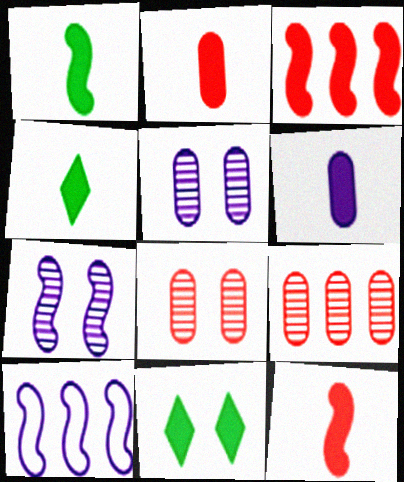[[3, 6, 11], 
[4, 6, 12], 
[4, 8, 10]]